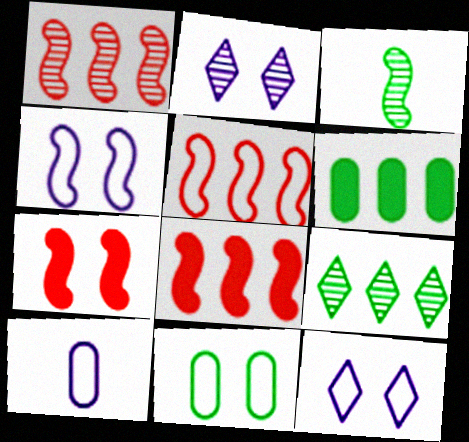[[1, 5, 8], 
[2, 7, 11], 
[3, 4, 8], 
[7, 9, 10]]